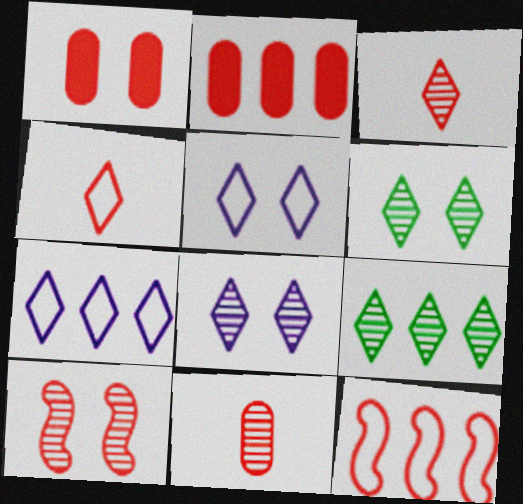[[1, 3, 12], 
[2, 4, 10], 
[3, 8, 9]]